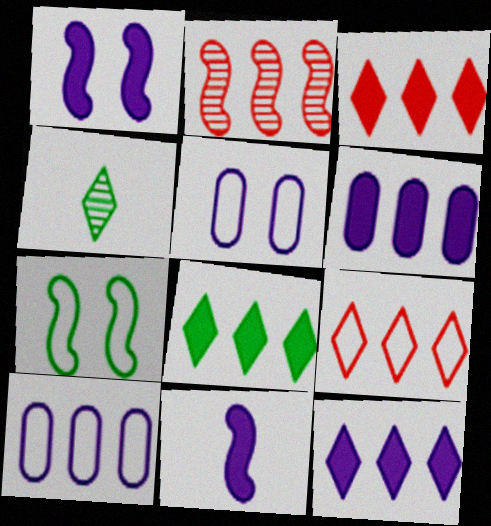[[2, 7, 11], 
[2, 8, 10], 
[3, 8, 12]]